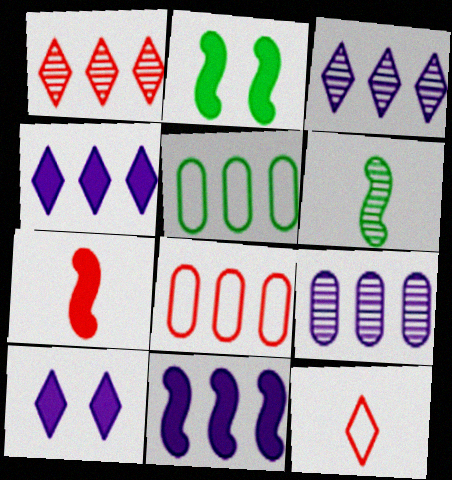[[1, 5, 11], 
[2, 7, 11], 
[2, 9, 12], 
[6, 8, 10]]